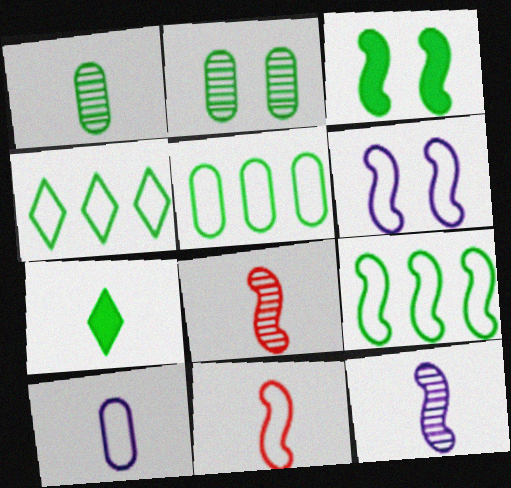[[1, 3, 4], 
[2, 7, 9], 
[4, 5, 9], 
[6, 9, 11], 
[7, 8, 10]]